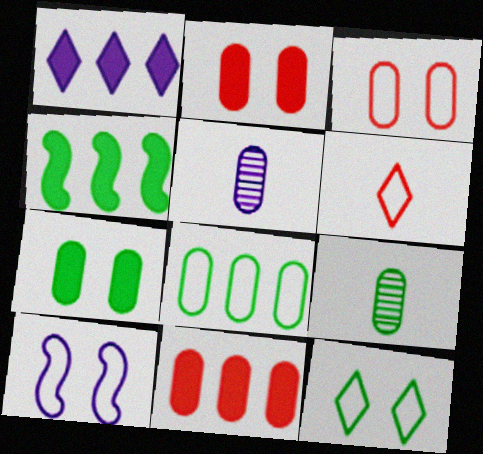[[1, 4, 11], 
[1, 5, 10], 
[2, 5, 8], 
[3, 10, 12], 
[4, 9, 12], 
[6, 8, 10], 
[7, 8, 9]]